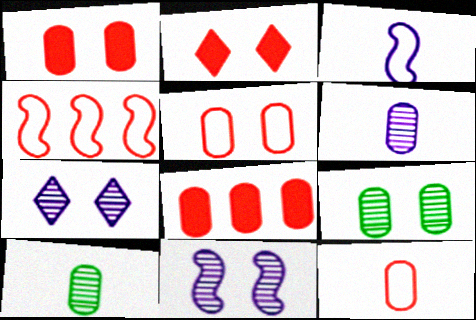[]